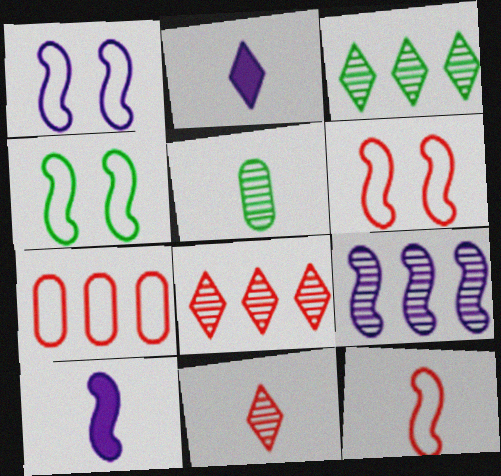[[1, 4, 6], 
[1, 9, 10], 
[2, 5, 12]]